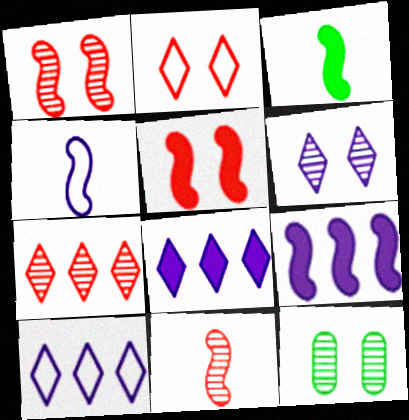[[1, 6, 12], 
[3, 4, 11], 
[3, 5, 9]]